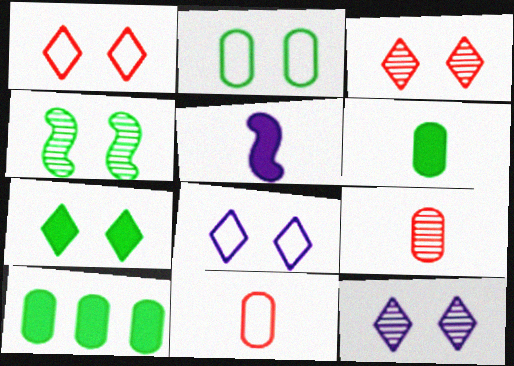[[1, 7, 12], 
[2, 4, 7], 
[3, 7, 8]]